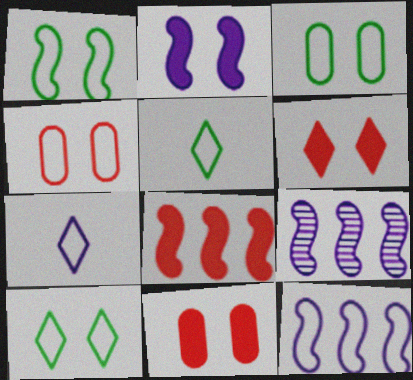[[1, 3, 10], 
[4, 5, 12], 
[5, 9, 11]]